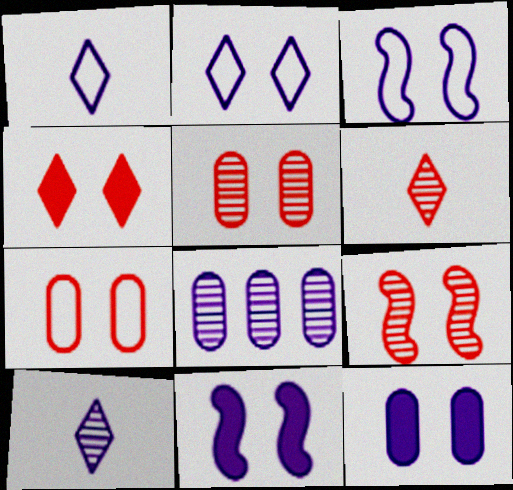[[1, 8, 11], 
[4, 7, 9]]